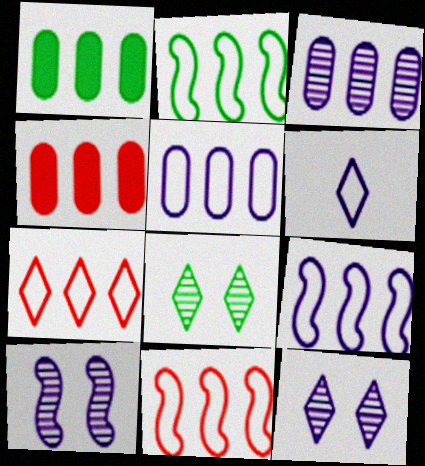[[2, 5, 7], 
[2, 9, 11]]